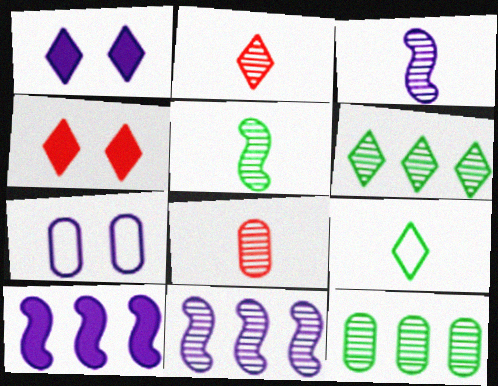[]